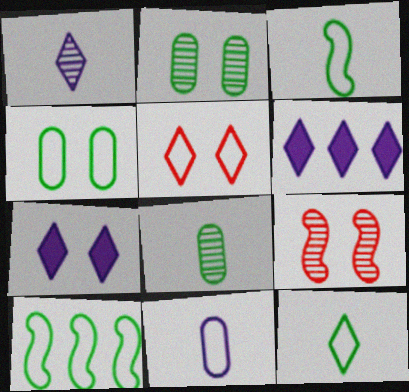[[4, 7, 9], 
[4, 10, 12], 
[5, 10, 11]]